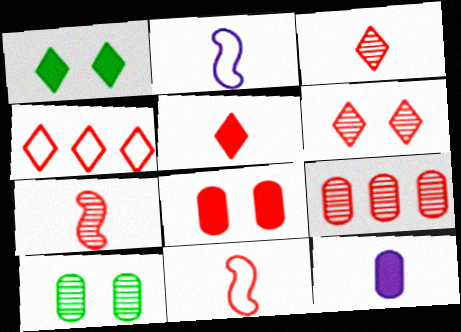[[1, 2, 9], 
[4, 5, 6], 
[4, 7, 8], 
[6, 7, 9]]